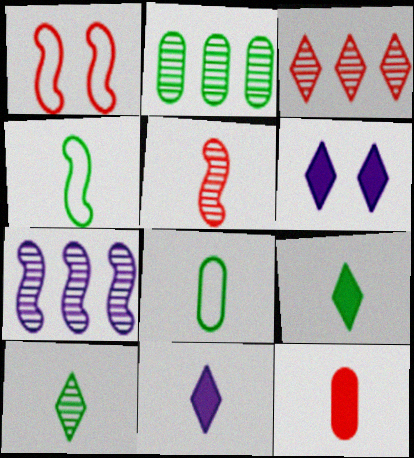[[1, 2, 11], 
[1, 3, 12], 
[2, 3, 7], 
[5, 8, 11]]